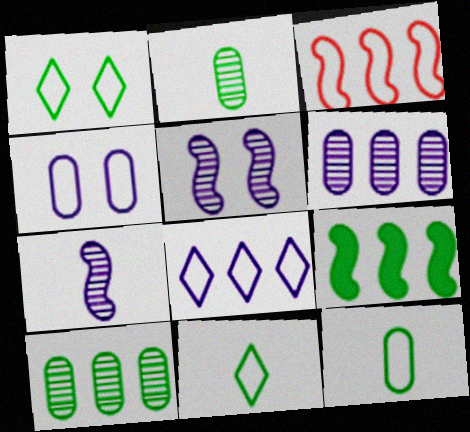[[1, 2, 9], 
[3, 4, 11]]